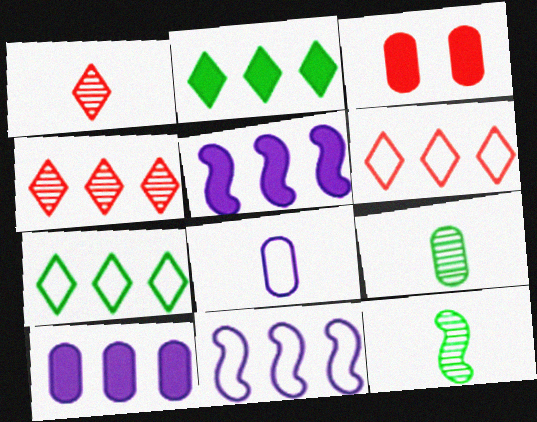[]